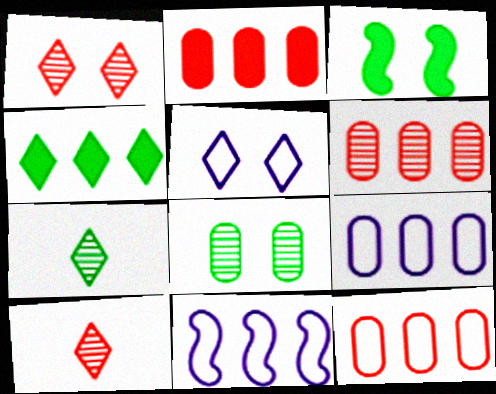[[2, 6, 12], 
[3, 9, 10], 
[4, 5, 10], 
[4, 6, 11]]